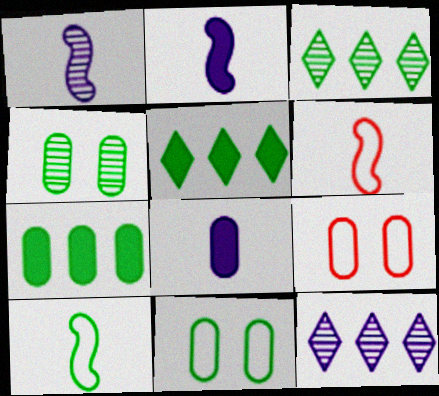[[1, 5, 9], 
[2, 3, 9], 
[4, 5, 10]]